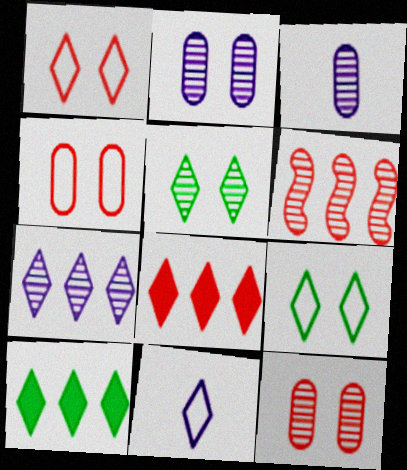[[3, 5, 6], 
[5, 8, 11]]